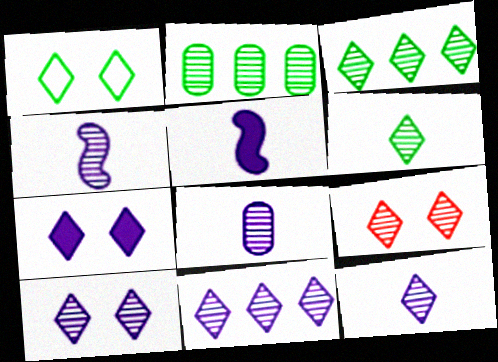[[1, 7, 9], 
[2, 4, 9], 
[3, 9, 12], 
[4, 8, 12], 
[6, 9, 11], 
[10, 11, 12]]